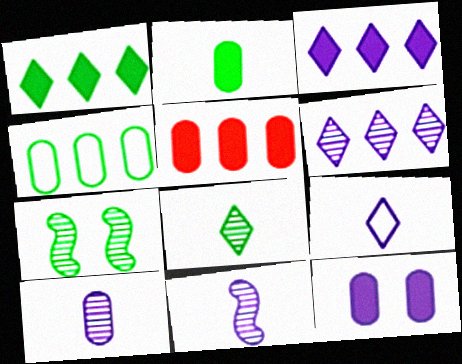[[2, 5, 12], 
[5, 7, 9]]